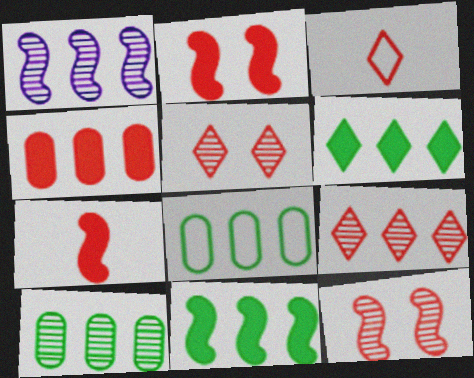[[1, 9, 10], 
[3, 4, 12]]